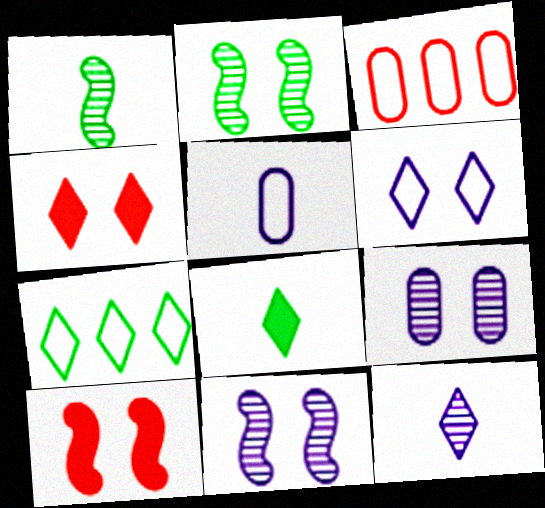[[3, 8, 11], 
[4, 7, 12]]